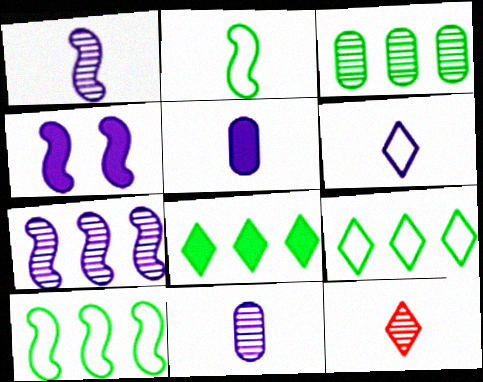[[1, 5, 6], 
[2, 5, 12], 
[3, 8, 10]]